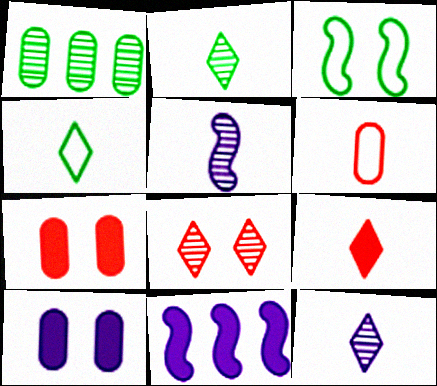[[1, 5, 8], 
[1, 6, 10], 
[3, 8, 10], 
[4, 9, 12]]